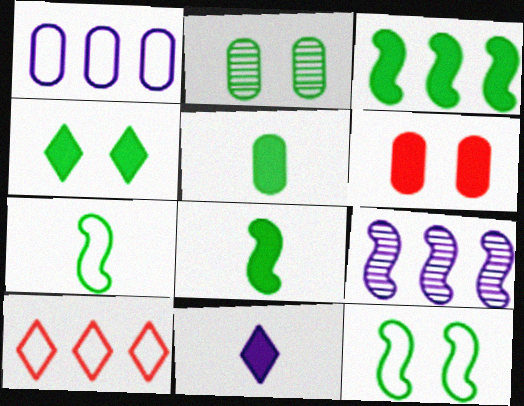[[2, 4, 12], 
[3, 4, 5], 
[3, 6, 11]]